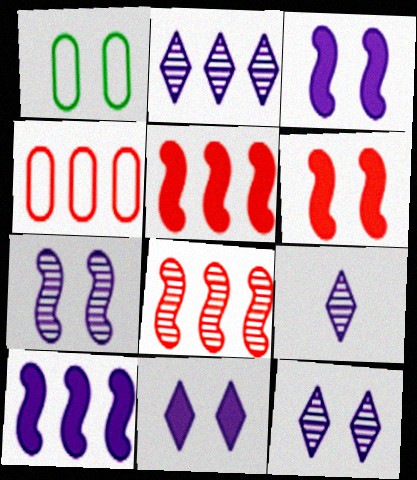[[1, 5, 9], 
[1, 6, 12], 
[2, 9, 12]]